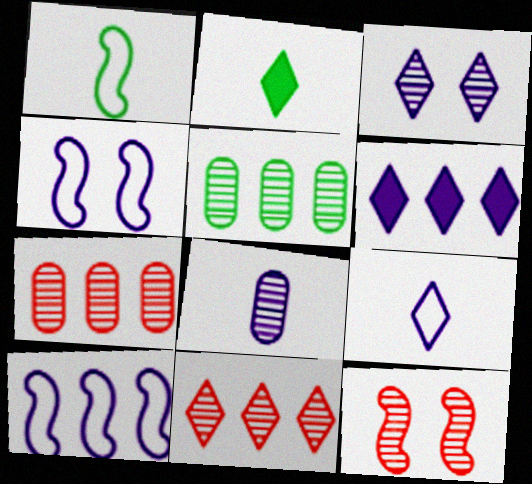[[2, 4, 7], 
[3, 6, 9], 
[4, 6, 8]]